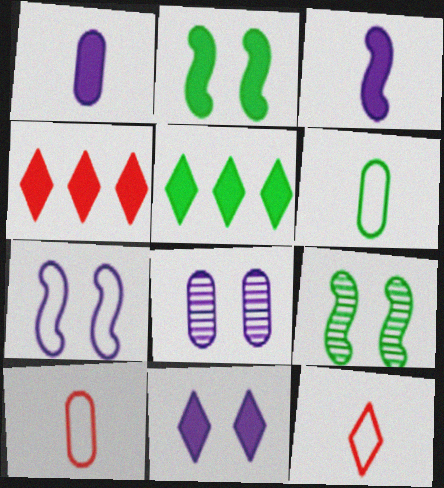[[1, 2, 4], 
[5, 6, 9], 
[7, 8, 11]]